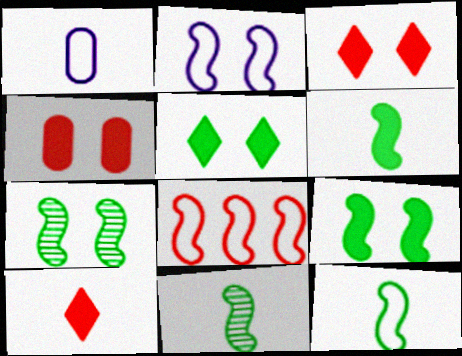[[1, 10, 11], 
[2, 8, 12], 
[6, 11, 12]]